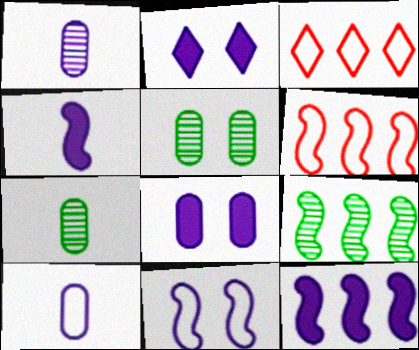[[2, 6, 7], 
[3, 4, 5], 
[6, 9, 12]]